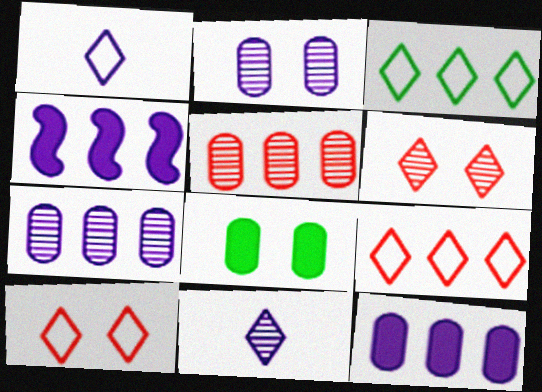[[1, 2, 4], 
[1, 3, 10], 
[3, 4, 5]]